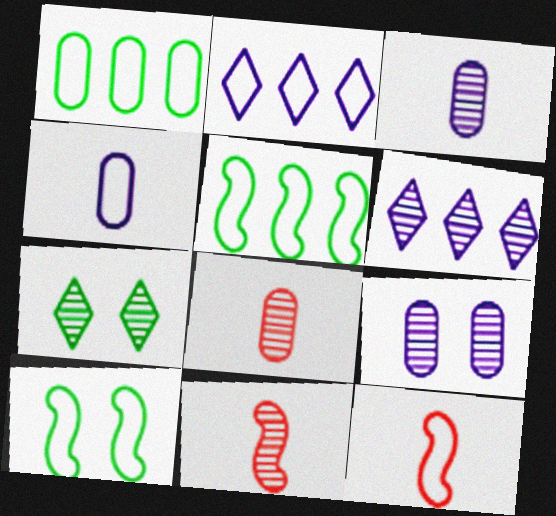[]